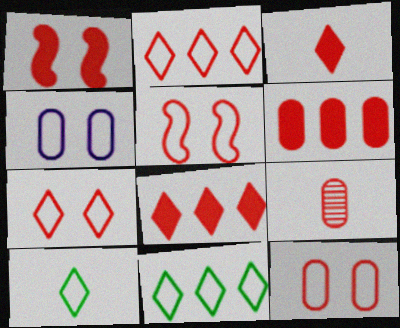[[1, 2, 9], 
[1, 3, 6], 
[5, 7, 12], 
[5, 8, 9], 
[6, 9, 12]]